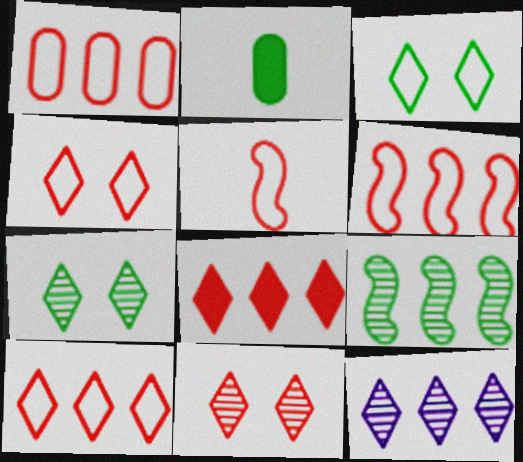[[1, 4, 5], 
[1, 6, 10], 
[2, 3, 9]]